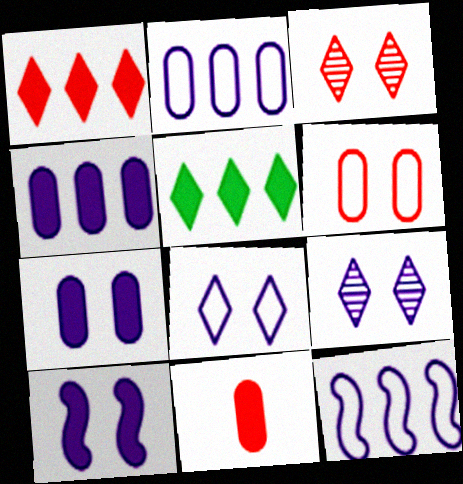[[5, 10, 11]]